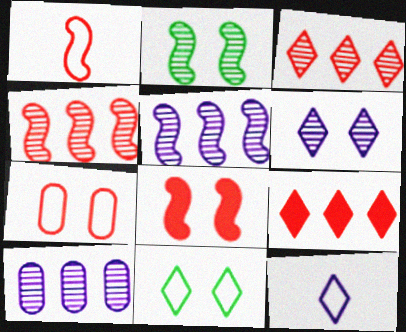[[1, 4, 8]]